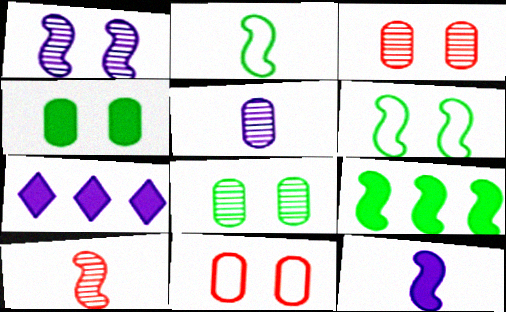[[2, 3, 7], 
[2, 10, 12]]